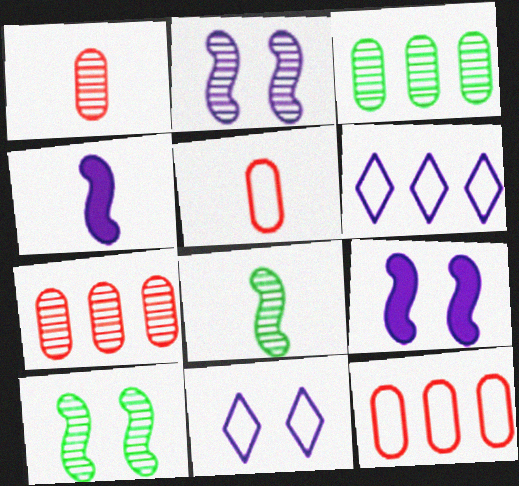[]